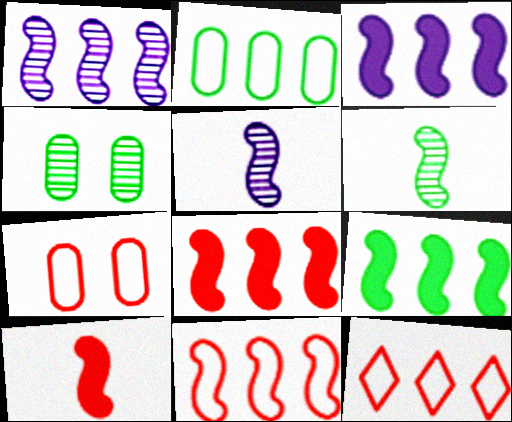[[1, 9, 11], 
[3, 8, 9]]